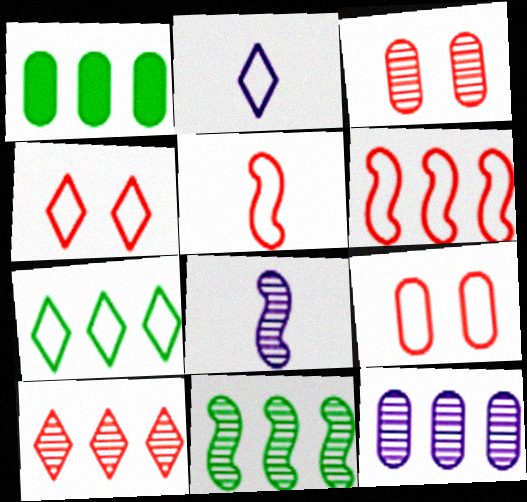[[1, 4, 8], 
[1, 7, 11], 
[2, 4, 7], 
[10, 11, 12]]